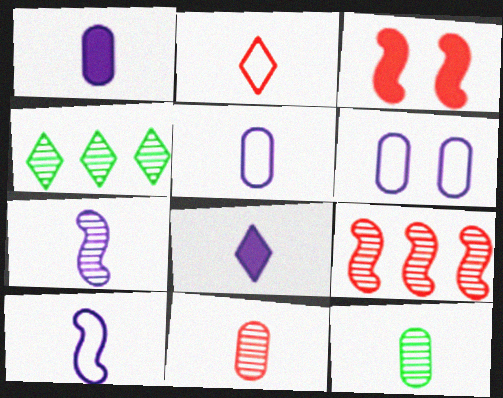[[3, 4, 5], 
[5, 7, 8]]